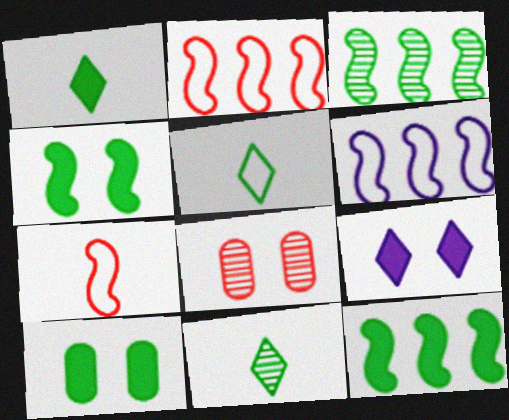[[1, 5, 11], 
[1, 6, 8], 
[1, 10, 12], 
[3, 5, 10]]